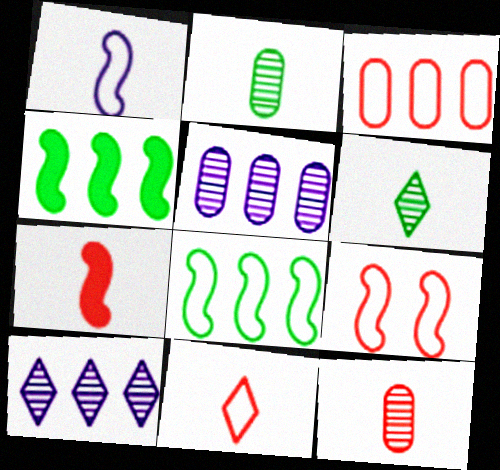[[1, 8, 9], 
[3, 4, 10], 
[3, 9, 11], 
[7, 11, 12]]